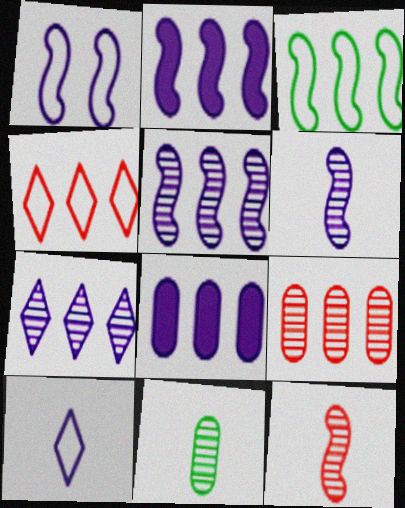[[1, 2, 6]]